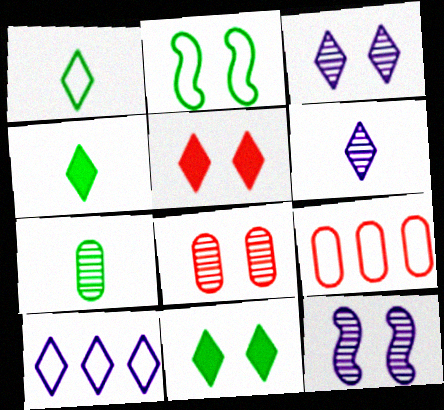[[4, 9, 12]]